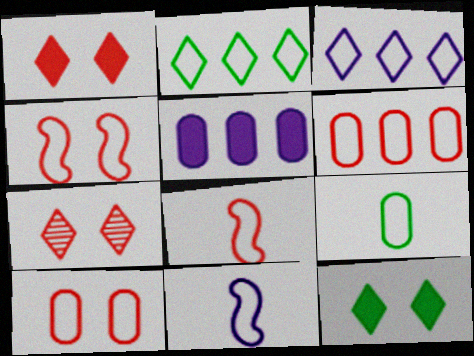[[2, 10, 11], 
[3, 4, 9]]